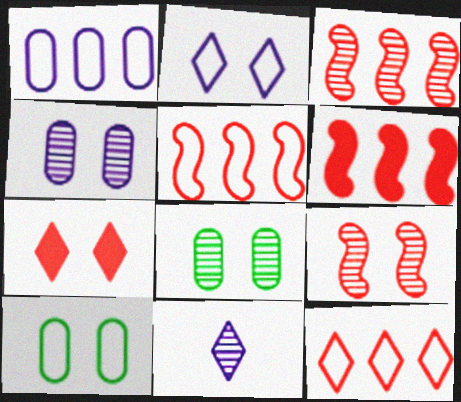[[3, 5, 6], 
[3, 8, 11], 
[6, 10, 11]]